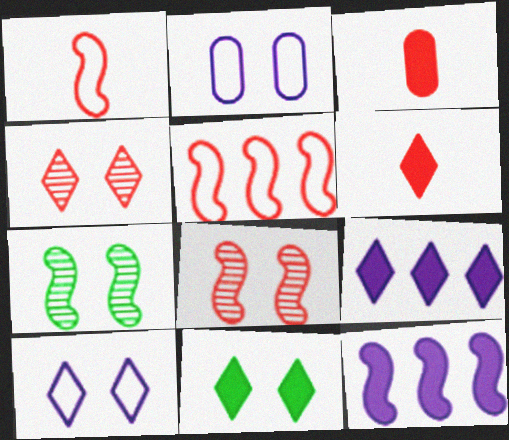[[1, 7, 12], 
[2, 8, 11], 
[3, 4, 5], 
[3, 11, 12], 
[4, 10, 11], 
[6, 9, 11]]